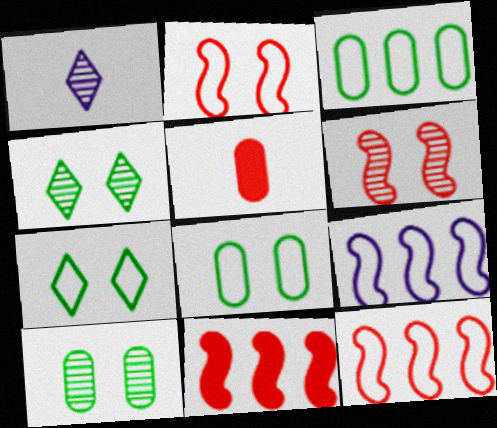[[1, 8, 11], 
[4, 5, 9]]